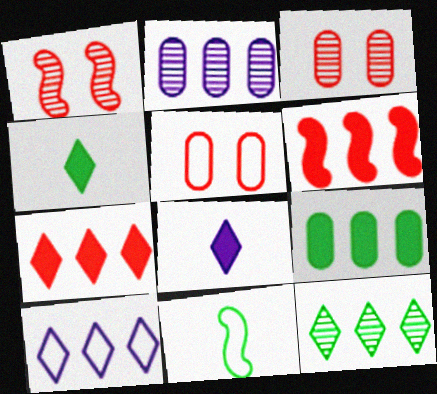[[5, 10, 11], 
[7, 10, 12]]